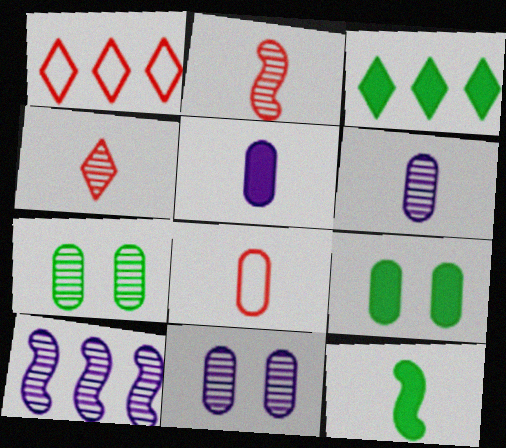[[1, 11, 12], 
[3, 9, 12], 
[4, 7, 10]]